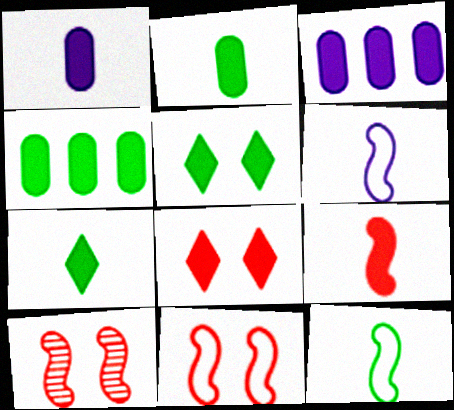[[1, 7, 9], 
[3, 5, 9]]